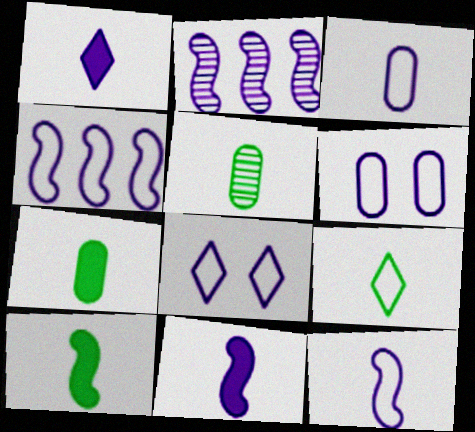[[1, 2, 6], 
[3, 4, 8], 
[5, 9, 10]]